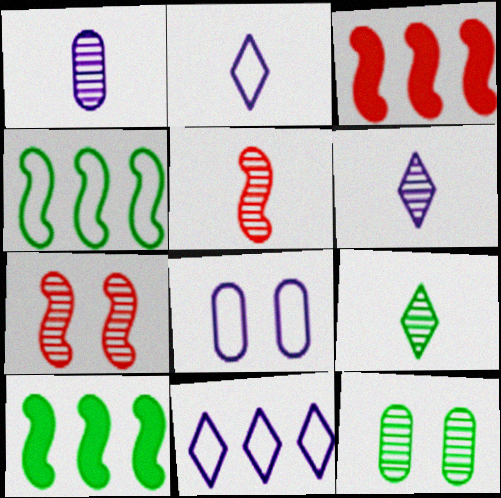[[1, 5, 9], 
[2, 3, 12], 
[3, 8, 9]]